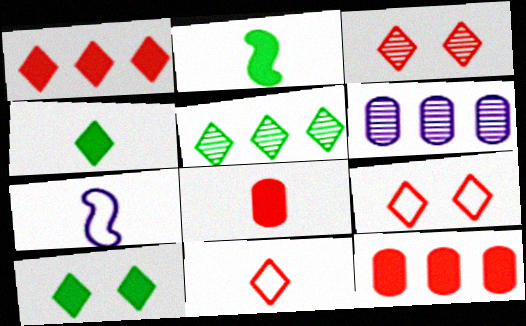[[1, 3, 11], 
[2, 6, 9]]